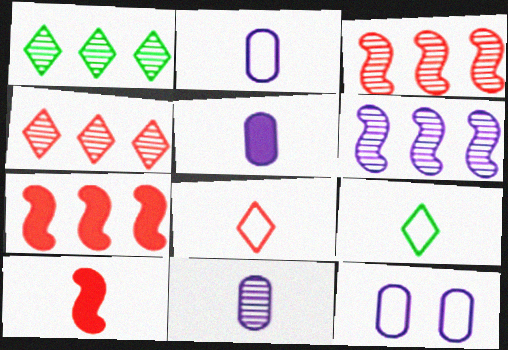[[1, 10, 12], 
[2, 5, 11], 
[9, 10, 11]]